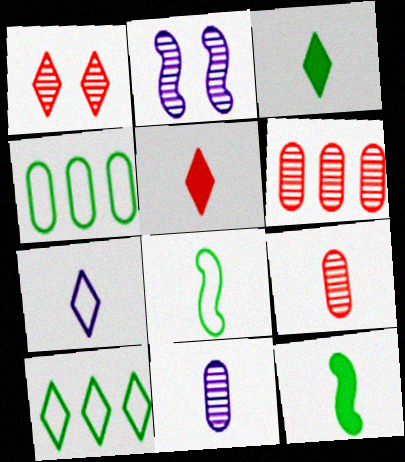[[2, 4, 5], 
[5, 8, 11], 
[7, 9, 12]]